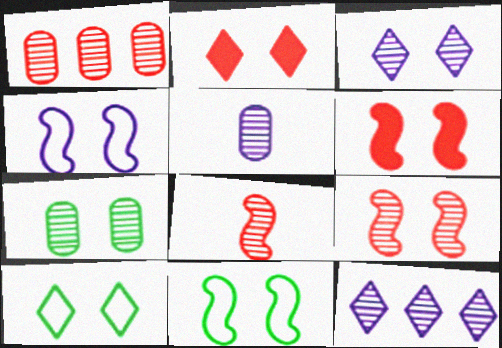[[1, 5, 7], 
[2, 3, 10], 
[2, 4, 7], 
[3, 7, 9], 
[7, 8, 12]]